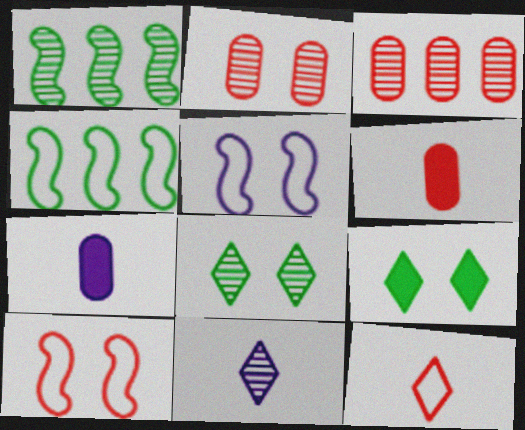[[1, 2, 11], 
[2, 5, 9]]